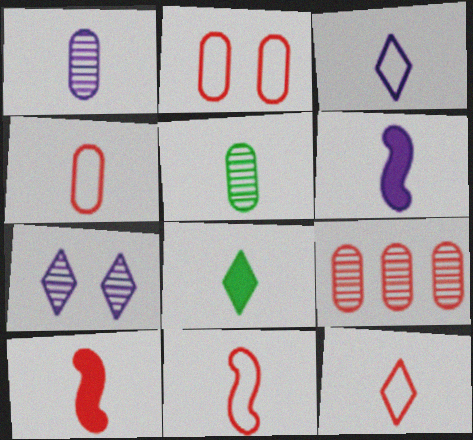[[1, 3, 6], 
[1, 8, 11], 
[3, 5, 10], 
[4, 11, 12], 
[5, 6, 12]]